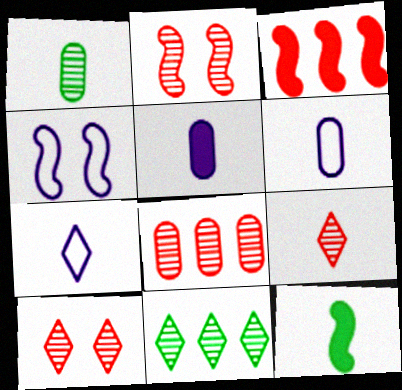[[2, 8, 9], 
[6, 9, 12]]